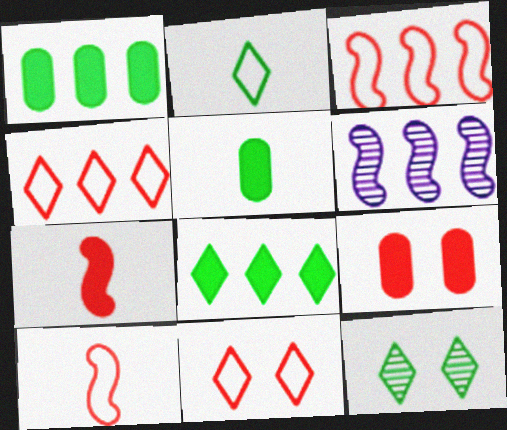[[1, 4, 6], 
[2, 6, 9], 
[2, 8, 12], 
[5, 6, 11]]